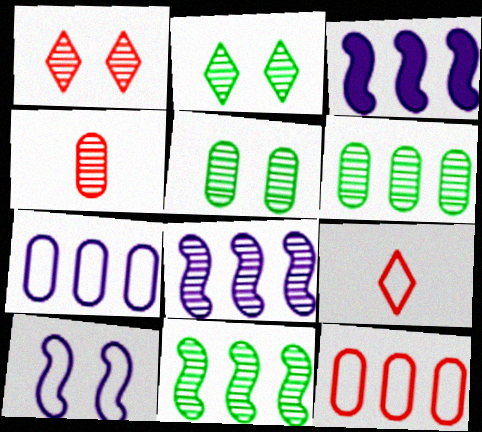[[2, 4, 8], 
[3, 5, 9]]